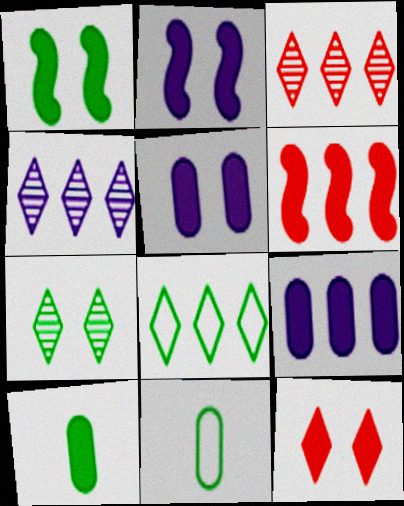[[1, 5, 12], 
[2, 3, 11]]